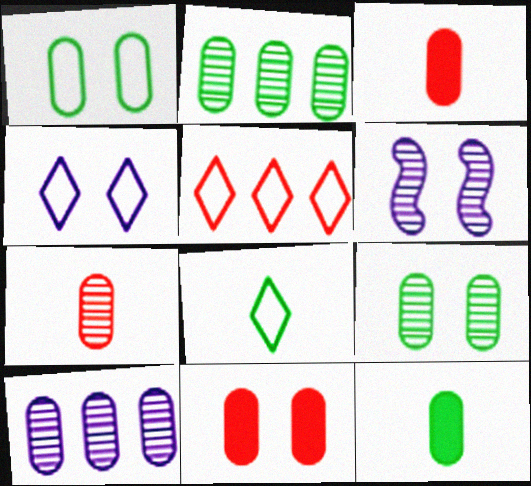[[1, 2, 12], 
[1, 3, 10], 
[4, 5, 8], 
[5, 6, 12], 
[7, 9, 10]]